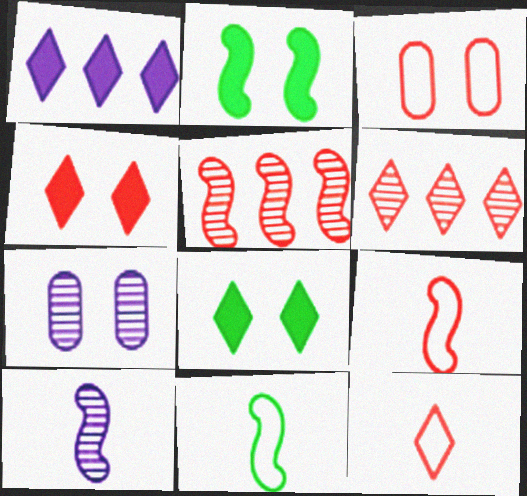[[4, 6, 12]]